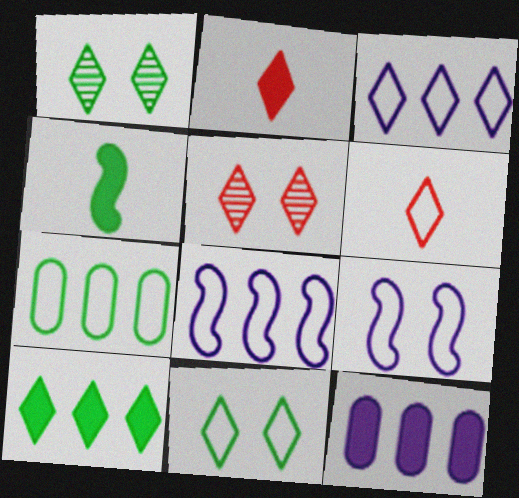[[1, 2, 3], 
[1, 4, 7], 
[3, 6, 11], 
[6, 7, 9]]